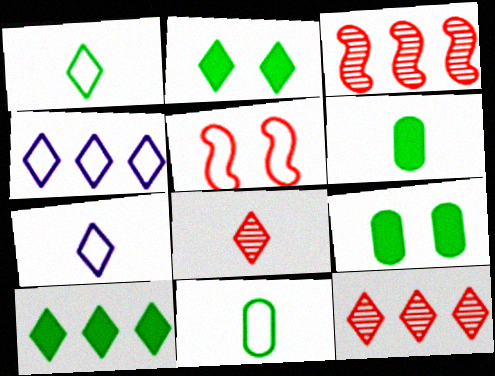[[2, 4, 8], 
[2, 7, 12], 
[3, 7, 9], 
[4, 5, 11], 
[4, 10, 12]]